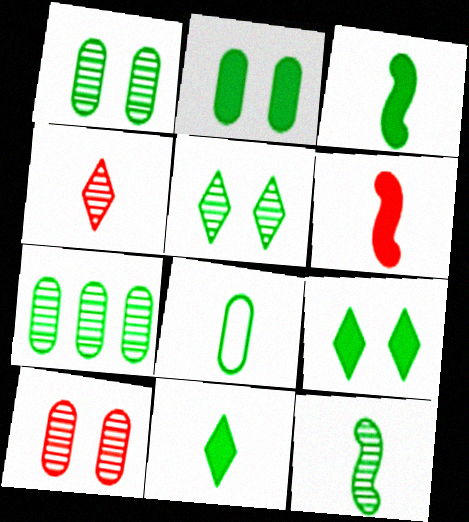[[2, 7, 8], 
[5, 7, 12], 
[8, 11, 12]]